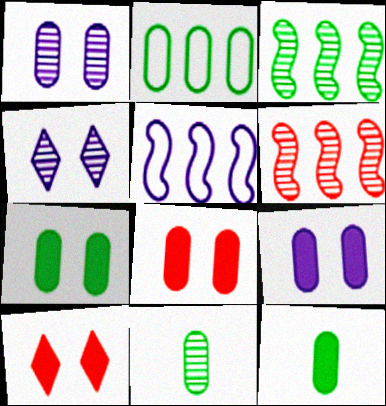[[2, 7, 11], 
[4, 6, 11], 
[5, 10, 11], 
[7, 8, 9]]